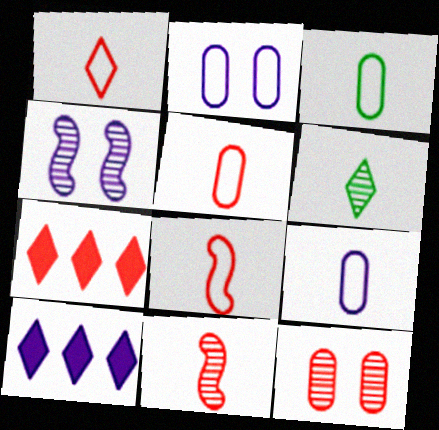[[1, 5, 8], 
[3, 4, 7], 
[3, 5, 9], 
[4, 9, 10], 
[7, 8, 12]]